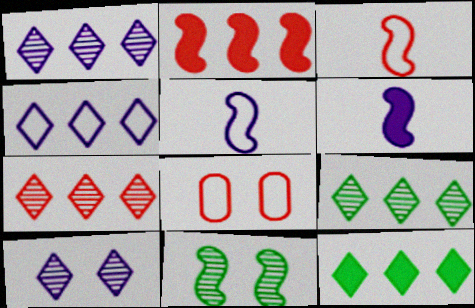[[1, 7, 9], 
[2, 5, 11], 
[4, 7, 12], 
[6, 8, 9]]